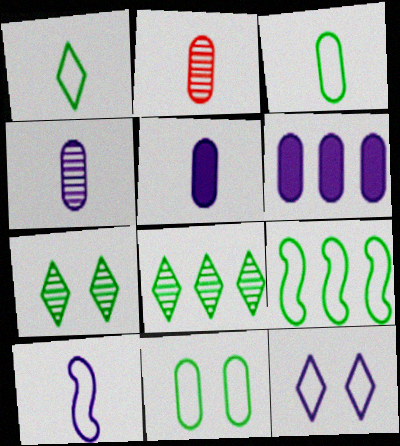[[1, 9, 11], 
[2, 3, 5], 
[2, 6, 11]]